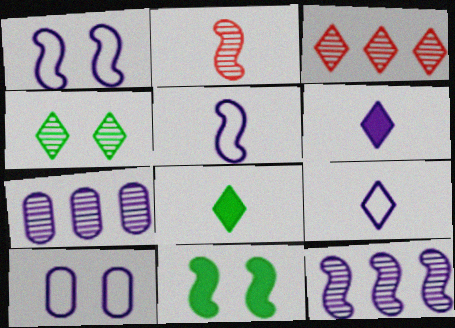[[1, 6, 7], 
[2, 4, 7], 
[6, 10, 12]]